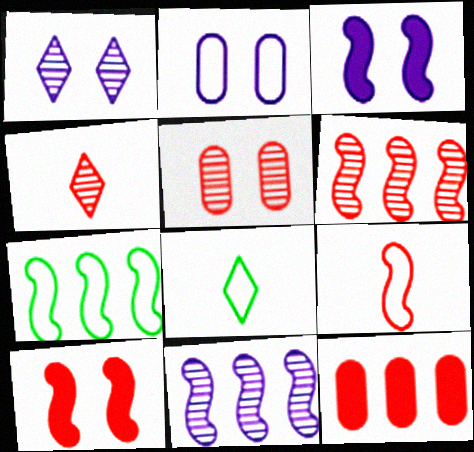[[1, 2, 3], 
[4, 5, 6], 
[6, 9, 10]]